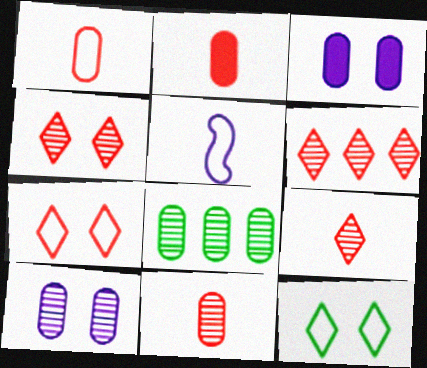[[1, 2, 11], 
[1, 3, 8], 
[4, 6, 9], 
[8, 10, 11]]